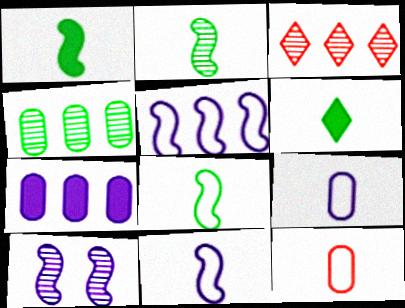[[1, 2, 8]]